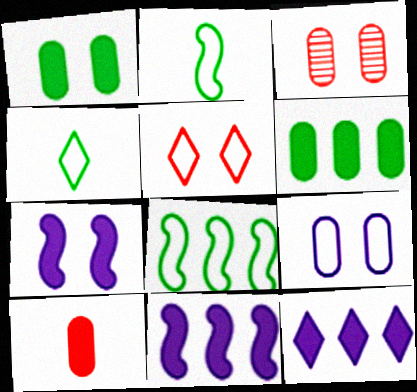[[1, 3, 9], 
[2, 3, 12], 
[3, 4, 11]]